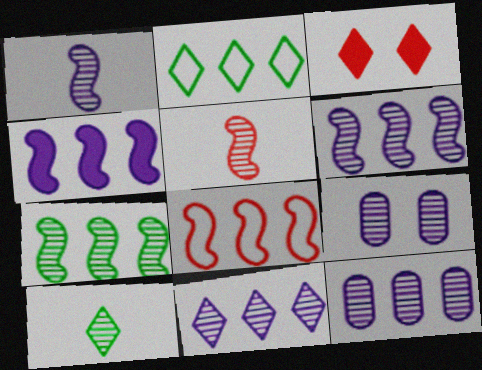[[1, 9, 11], 
[4, 7, 8], 
[6, 11, 12]]